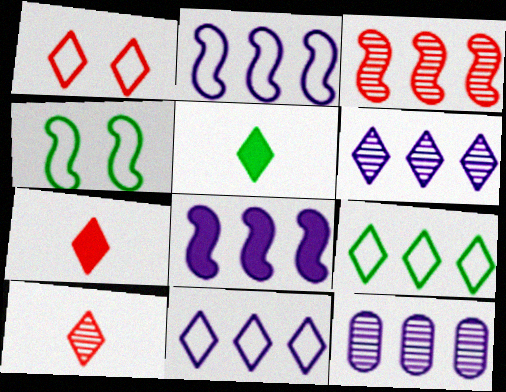[[1, 5, 6], 
[4, 7, 12], 
[8, 11, 12]]